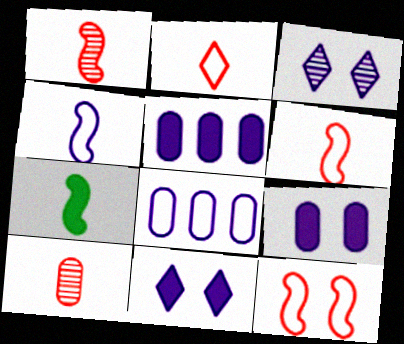[[1, 4, 7], 
[3, 4, 5]]